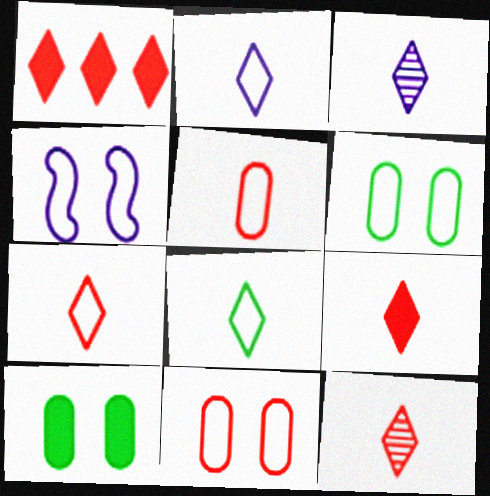[[2, 7, 8], 
[3, 8, 9], 
[7, 9, 12]]